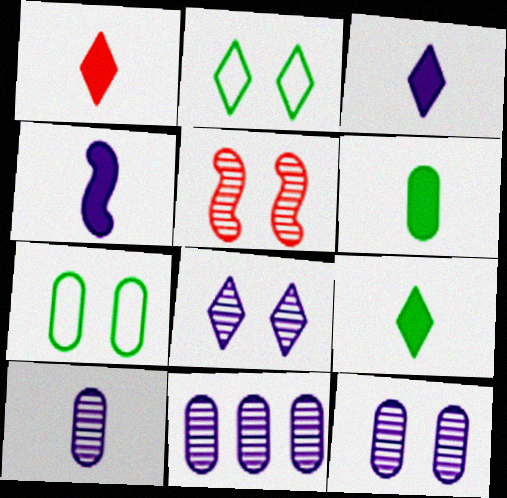[[1, 3, 9], 
[1, 4, 6], 
[10, 11, 12]]